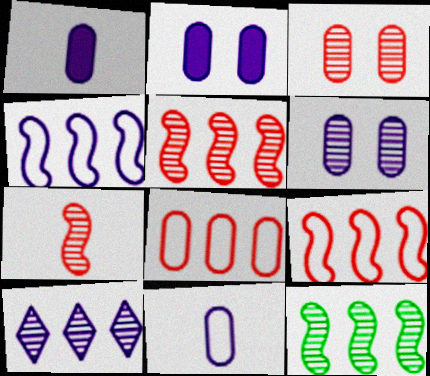[]